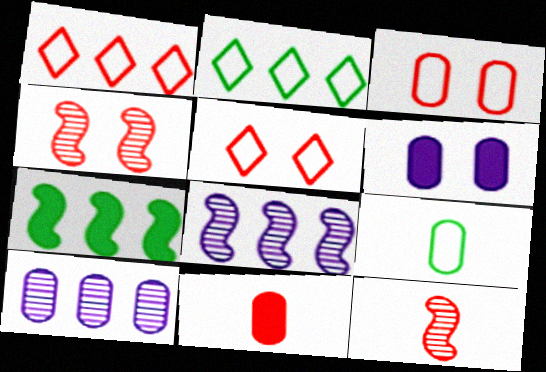[[1, 4, 11], 
[1, 7, 10], 
[2, 6, 12]]